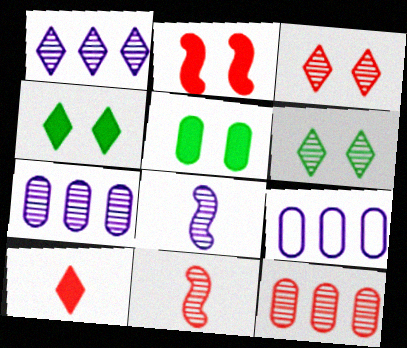[[3, 11, 12], 
[4, 9, 11], 
[6, 7, 11], 
[6, 8, 12]]